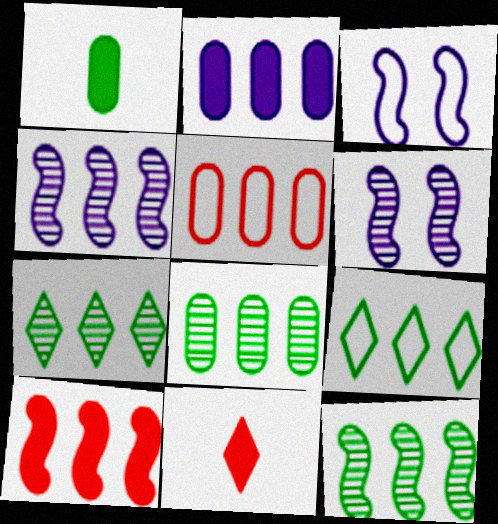[[2, 5, 8], 
[3, 8, 11], 
[7, 8, 12]]